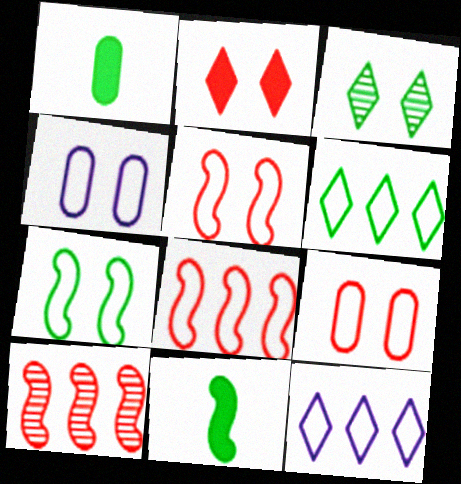[]